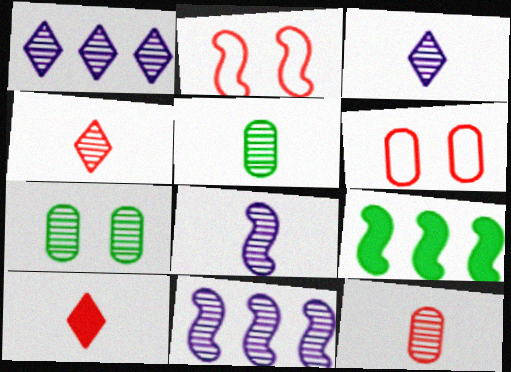[[2, 8, 9], 
[3, 6, 9], 
[4, 5, 8], 
[4, 7, 11]]